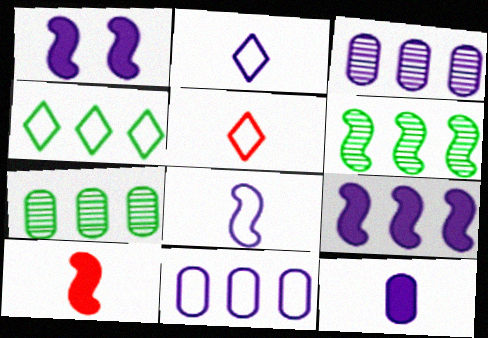[[1, 2, 3], 
[1, 5, 7]]